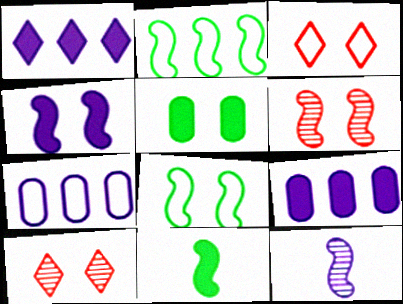[[4, 6, 8], 
[7, 10, 11]]